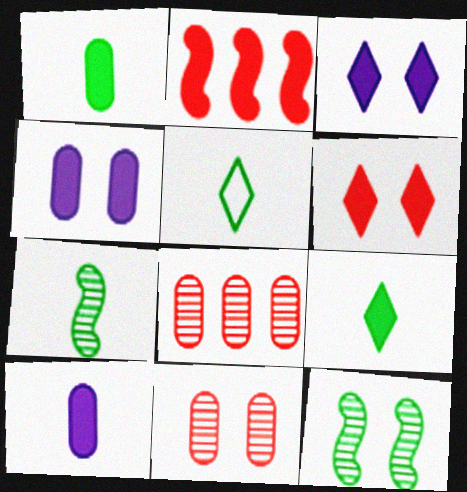[[1, 2, 3], 
[1, 5, 7], 
[2, 4, 9]]